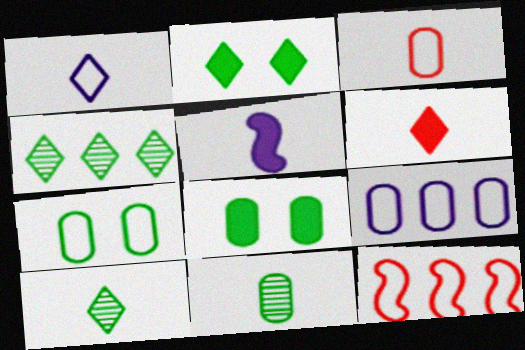[[1, 6, 10], 
[1, 7, 12], 
[3, 5, 10], 
[3, 7, 9]]